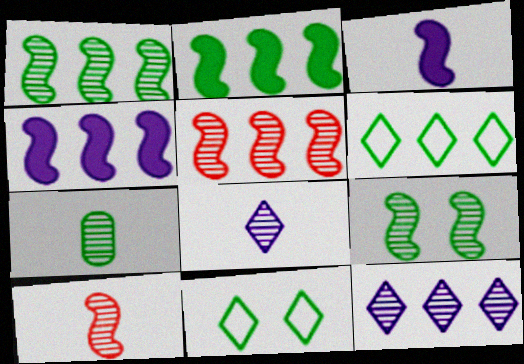[[2, 7, 11], 
[7, 8, 10]]